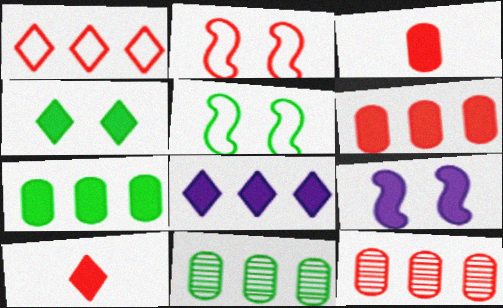[[2, 10, 12], 
[4, 8, 10], 
[7, 9, 10]]